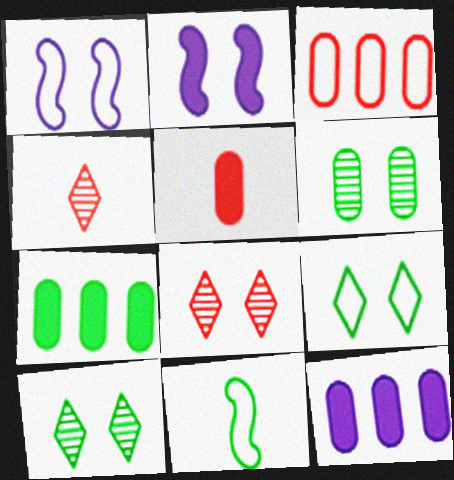[[1, 4, 7], 
[7, 10, 11], 
[8, 11, 12]]